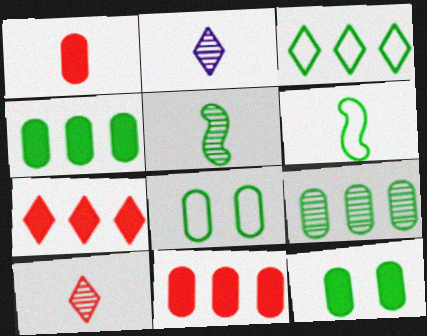[[1, 2, 6], 
[3, 5, 12], 
[3, 6, 8]]